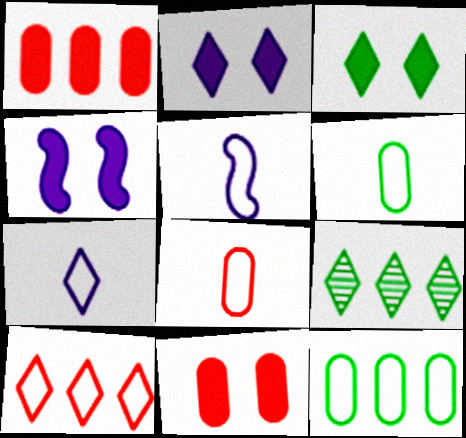[[3, 4, 11], 
[4, 8, 9], 
[5, 9, 11]]